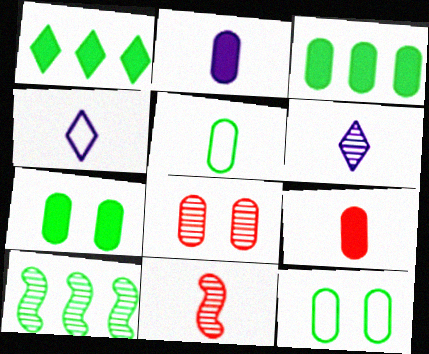[[6, 8, 10]]